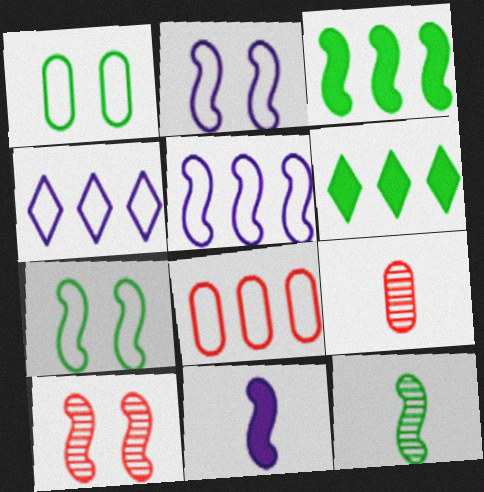[[1, 6, 12], 
[2, 6, 9], 
[3, 7, 12]]